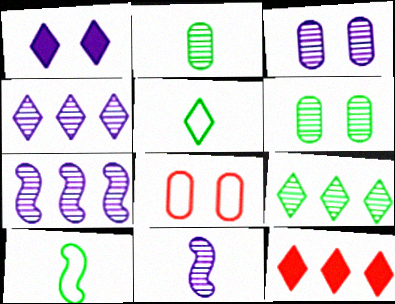[[3, 4, 11], 
[3, 10, 12]]